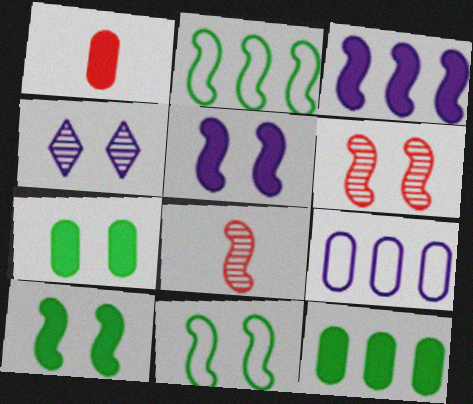[[1, 2, 4], 
[2, 5, 8], 
[3, 8, 11], 
[5, 6, 11]]